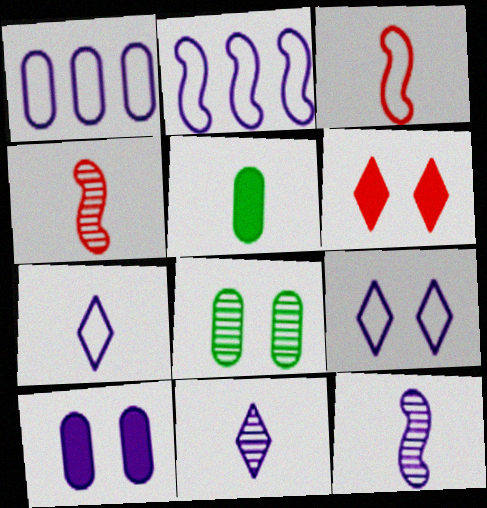[[2, 10, 11], 
[3, 5, 11], 
[4, 5, 7]]